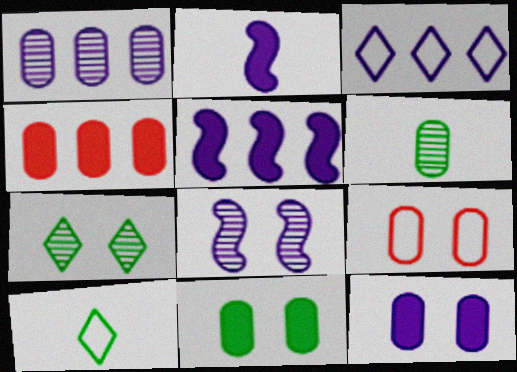[[1, 3, 5], 
[4, 8, 10]]